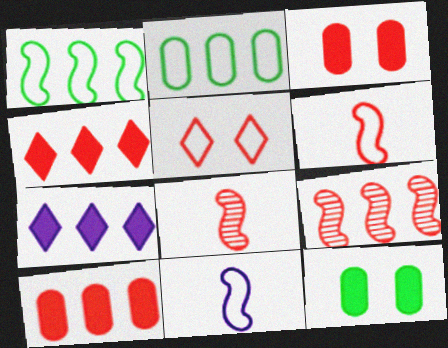[[2, 5, 11], 
[2, 7, 9], 
[5, 8, 10]]